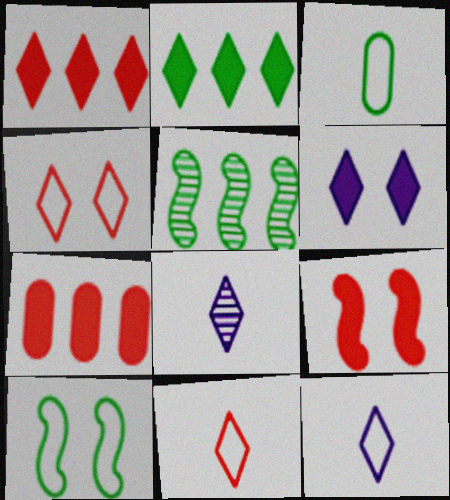[[2, 4, 8], 
[7, 8, 10]]